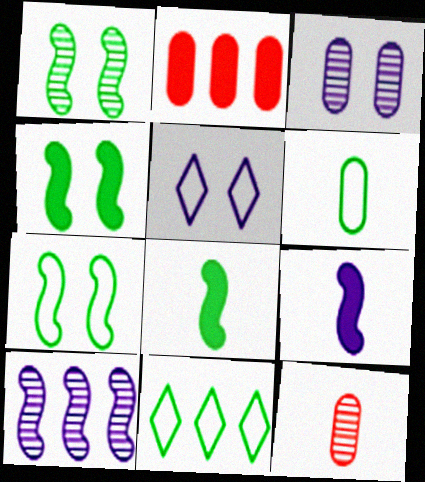[[1, 4, 7], 
[2, 3, 6], 
[2, 10, 11], 
[6, 7, 11]]